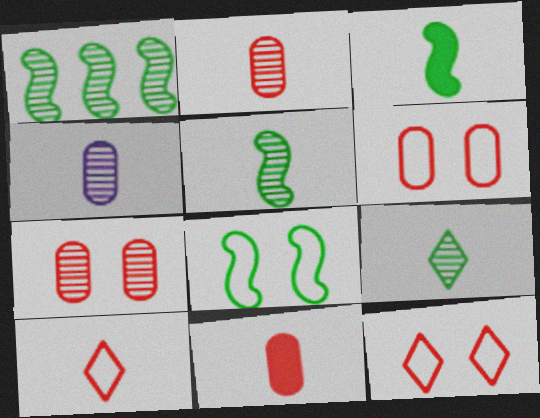[[1, 3, 8], 
[3, 4, 10]]